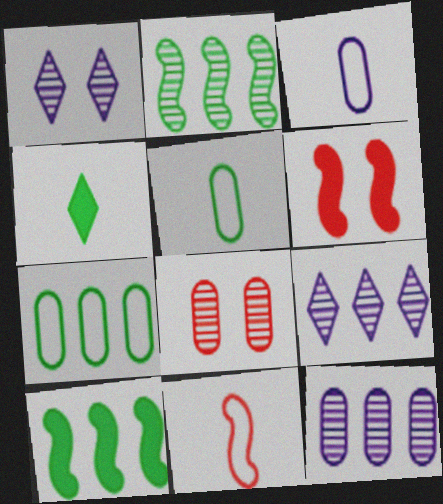[[5, 6, 9]]